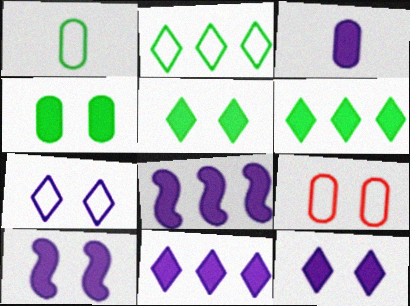[[3, 8, 12], 
[3, 10, 11]]